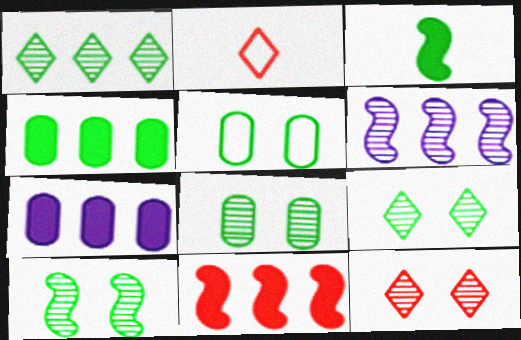[[1, 3, 5], 
[2, 7, 10], 
[8, 9, 10]]